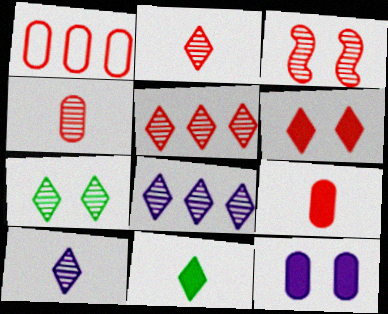[[2, 7, 8], 
[3, 4, 5], 
[5, 7, 10]]